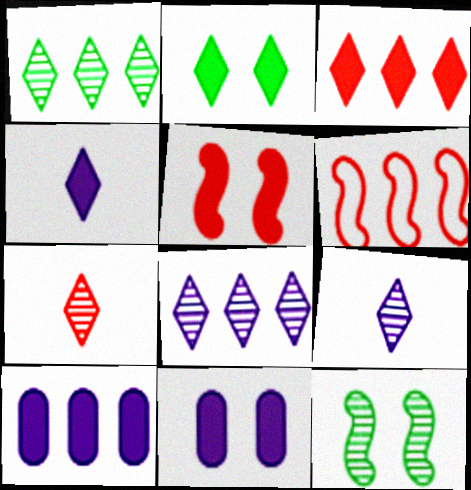[[1, 6, 10], 
[2, 3, 4], 
[2, 5, 11]]